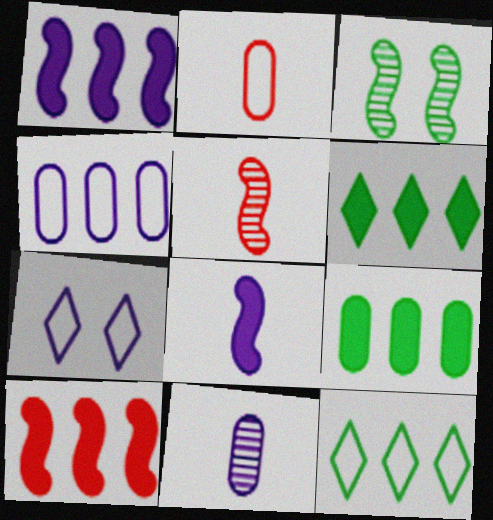[[1, 7, 11], 
[5, 7, 9]]